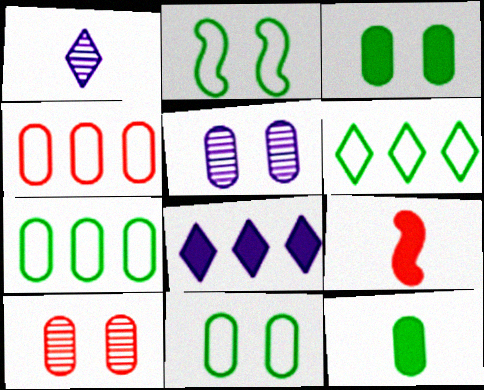[[3, 8, 9], 
[4, 5, 12], 
[5, 6, 9]]